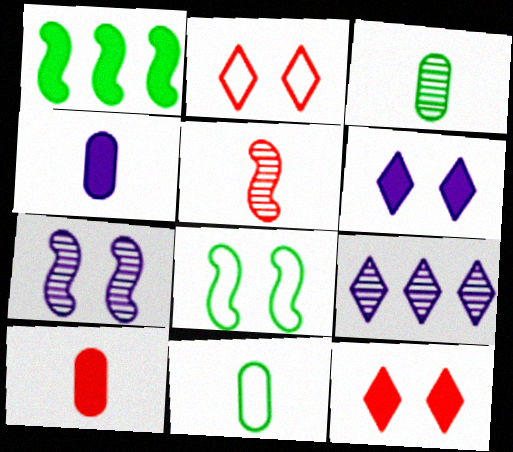[[1, 4, 12], 
[1, 6, 10], 
[8, 9, 10]]